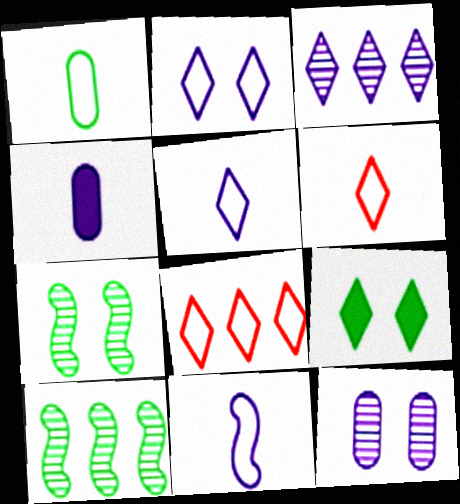[[1, 6, 11], 
[1, 9, 10], 
[3, 6, 9], 
[4, 7, 8]]